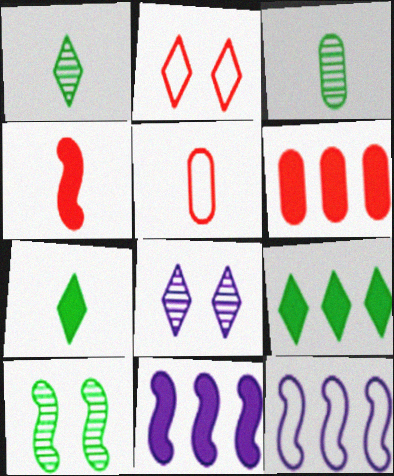[[2, 3, 11], 
[4, 10, 12], 
[6, 9, 11]]